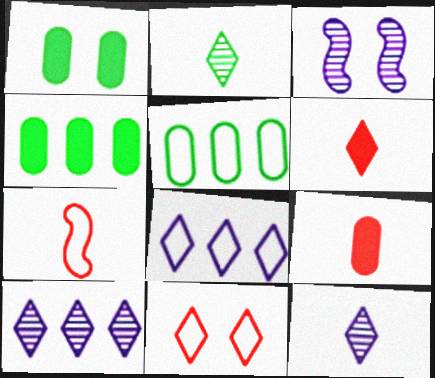[[1, 3, 11], 
[1, 7, 10], 
[3, 5, 6]]